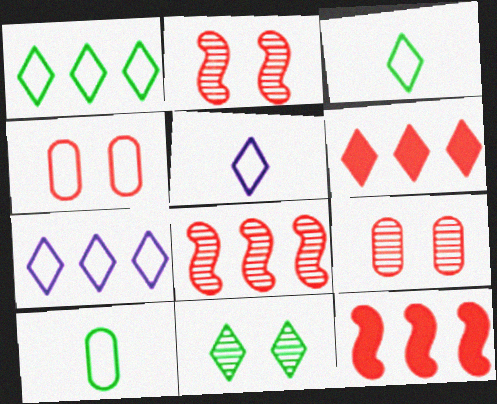[[5, 6, 11]]